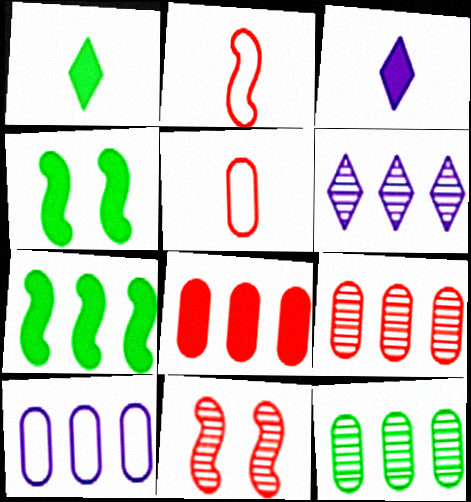[[1, 10, 11], 
[3, 4, 8], 
[4, 5, 6], 
[8, 10, 12]]